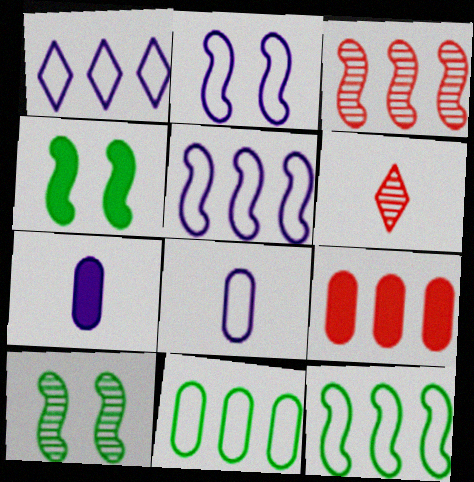[[1, 2, 8]]